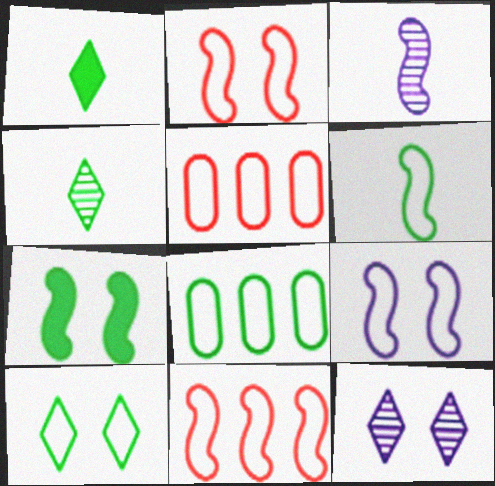[[3, 7, 11], 
[4, 7, 8], 
[6, 8, 10], 
[6, 9, 11]]